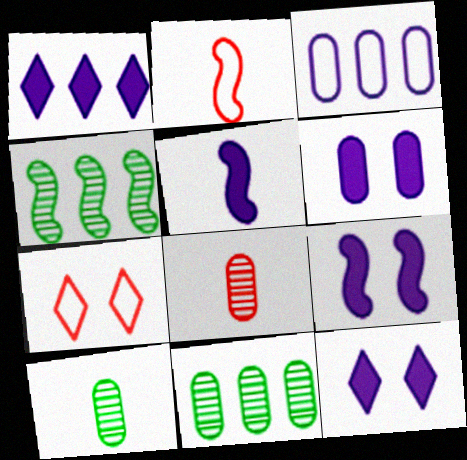[[1, 5, 6], 
[2, 4, 9], 
[2, 11, 12], 
[5, 7, 11], 
[6, 9, 12]]